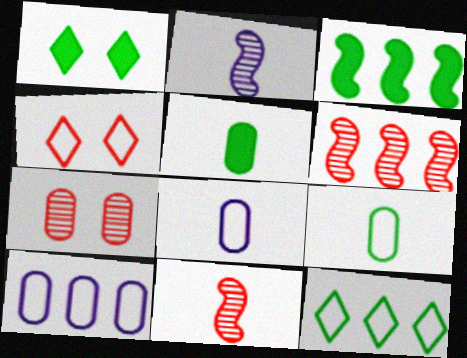[[1, 3, 5], 
[1, 6, 8], 
[1, 10, 11], 
[5, 7, 10]]